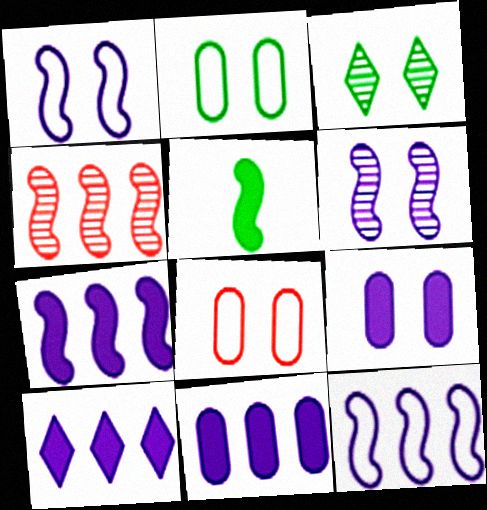[[1, 4, 5], 
[7, 10, 11]]